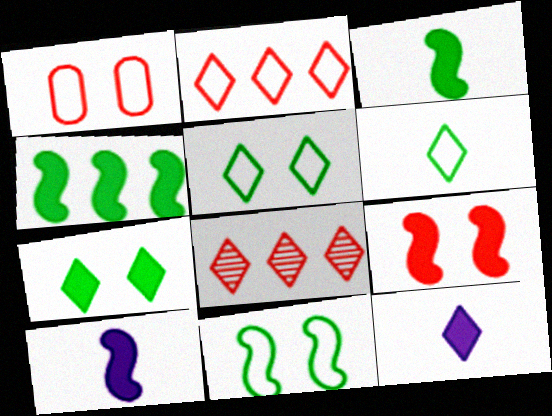[[4, 9, 10], 
[5, 8, 12]]